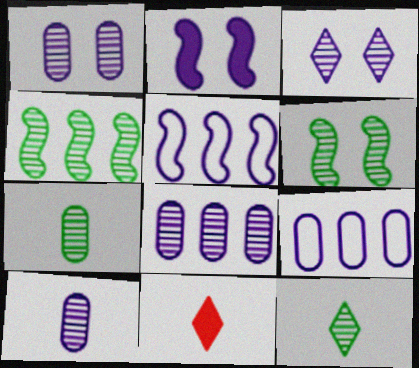[[1, 8, 10], 
[6, 9, 11]]